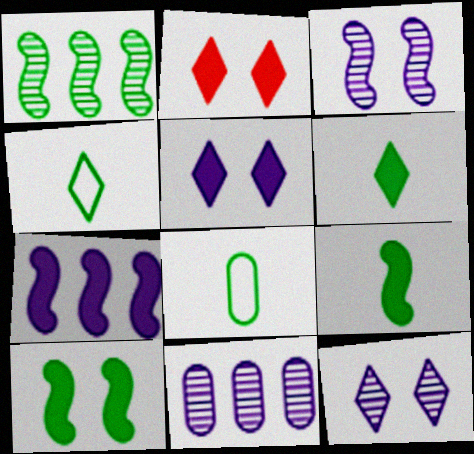[]